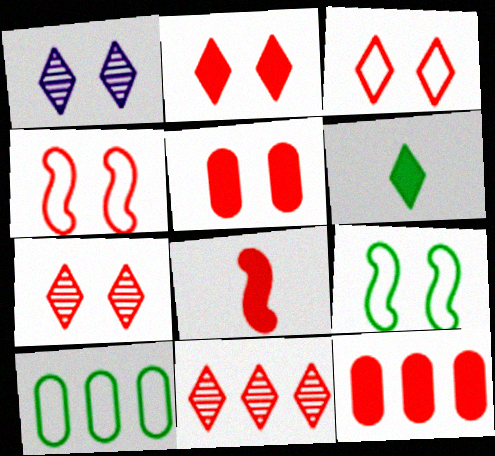[[1, 5, 9], 
[1, 8, 10], 
[2, 3, 7], 
[2, 8, 12], 
[4, 5, 7]]